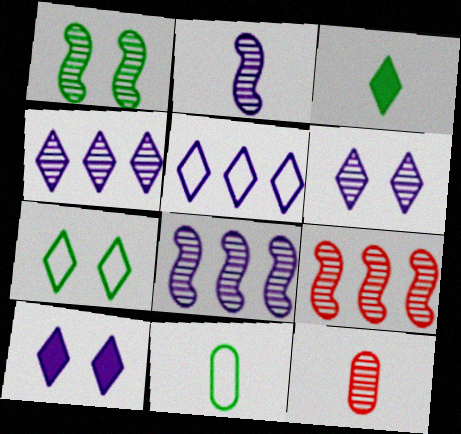[[1, 2, 9], 
[1, 4, 12], 
[9, 10, 11]]